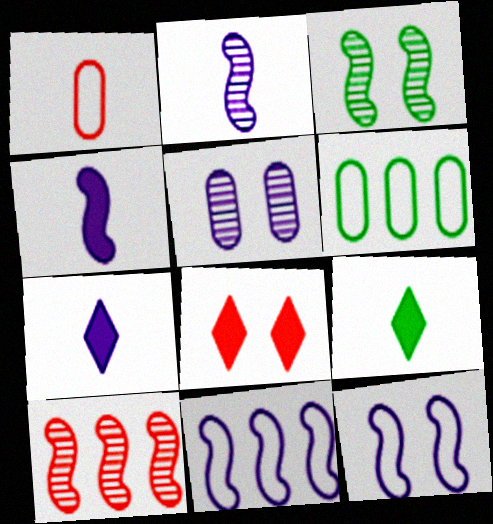[[1, 2, 9], 
[1, 8, 10], 
[2, 3, 10], 
[2, 6, 8], 
[3, 6, 9], 
[5, 7, 11]]